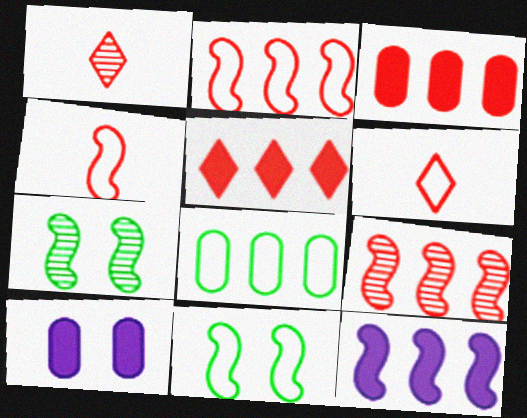[[4, 7, 12]]